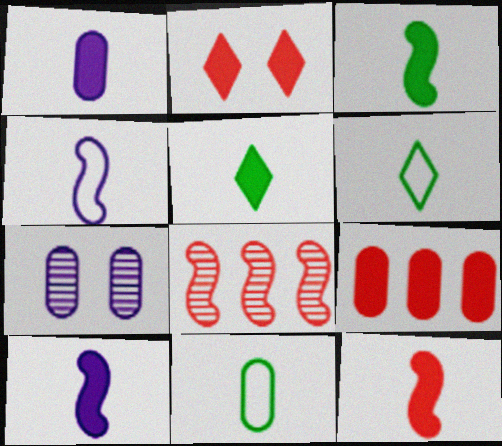[[1, 5, 12], 
[2, 9, 12], 
[3, 10, 12], 
[7, 9, 11]]